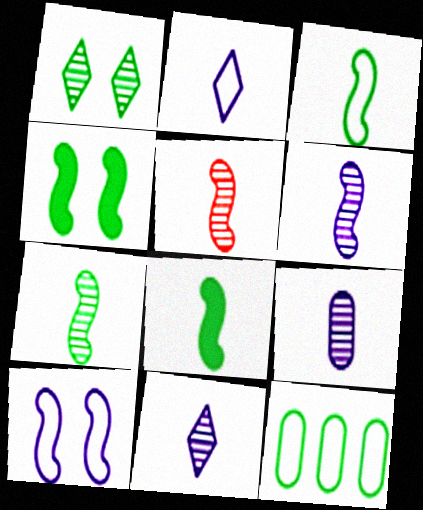[[1, 8, 12], 
[3, 7, 8], 
[5, 6, 7], 
[6, 9, 11]]